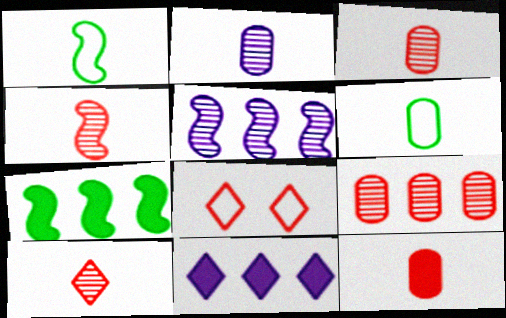[[2, 6, 12], 
[2, 7, 8], 
[3, 4, 10]]